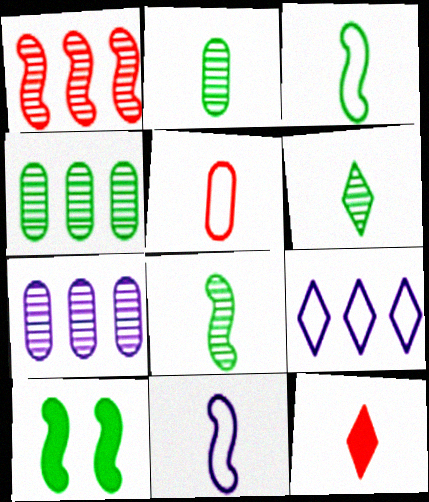[[1, 10, 11], 
[2, 6, 8], 
[2, 11, 12]]